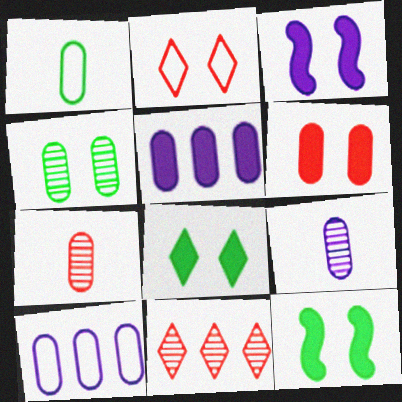[[1, 3, 11], 
[2, 3, 4], 
[3, 6, 8]]